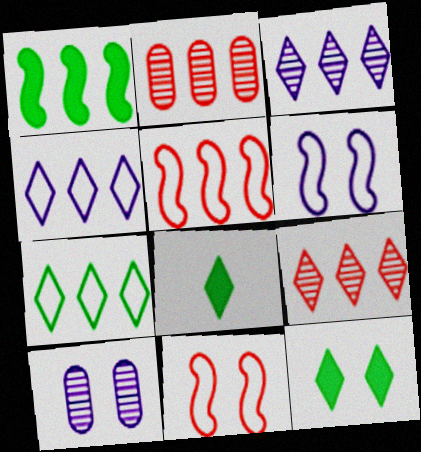[[1, 2, 4], 
[2, 6, 8], 
[5, 8, 10], 
[10, 11, 12]]